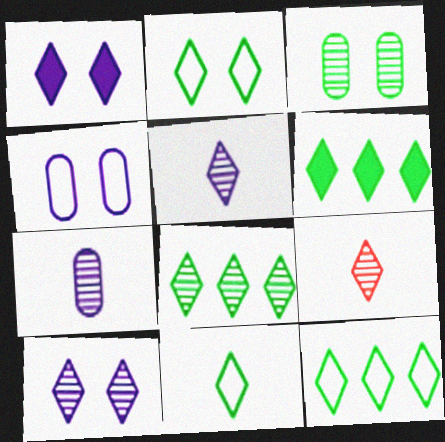[[1, 9, 12], 
[2, 11, 12], 
[6, 8, 12], 
[8, 9, 10]]